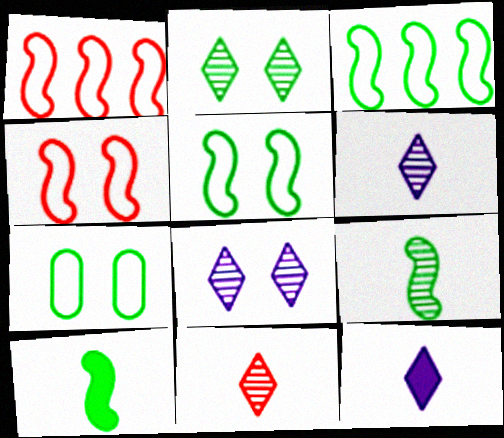[]